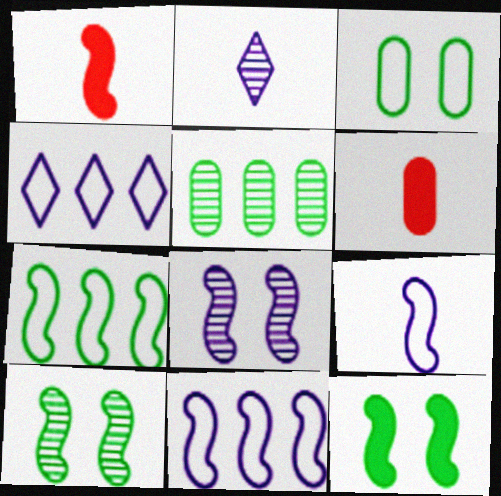[[1, 7, 8], 
[1, 10, 11], 
[4, 6, 10]]